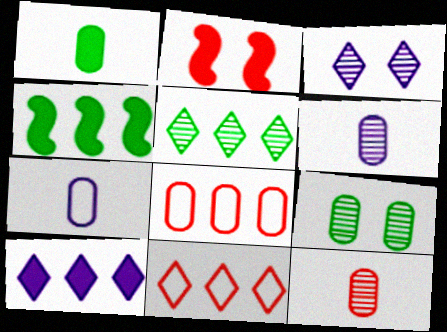[[1, 2, 10], 
[1, 7, 12], 
[2, 5, 7], 
[2, 11, 12], 
[5, 10, 11]]